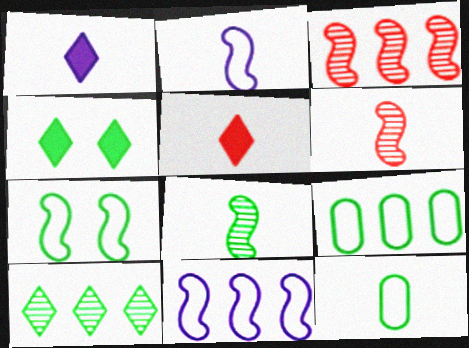[[1, 6, 12], 
[4, 8, 9]]